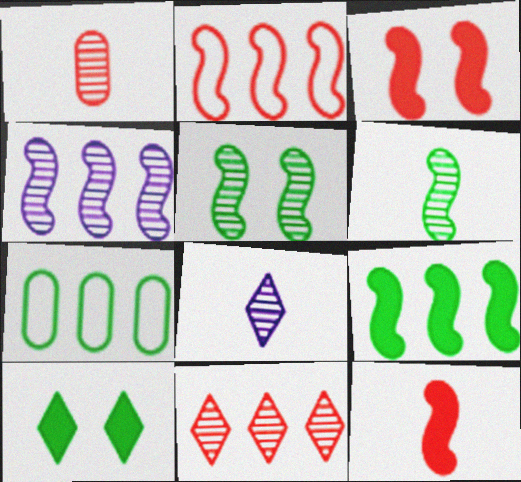[[1, 6, 8], 
[2, 4, 9], 
[3, 7, 8], 
[6, 7, 10]]